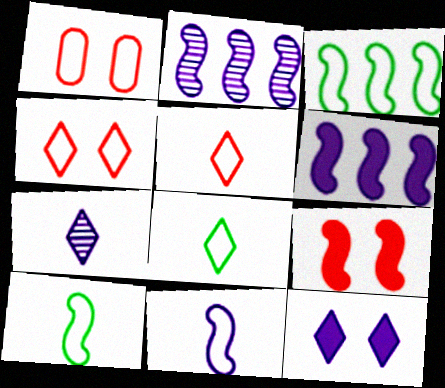[[2, 9, 10]]